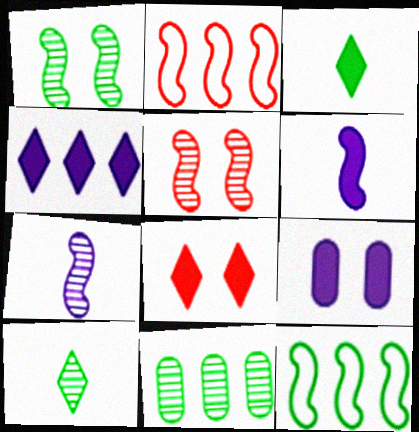[[1, 2, 6], 
[1, 10, 11], 
[2, 4, 11], 
[2, 9, 10], 
[3, 4, 8], 
[4, 6, 9], 
[5, 6, 12]]